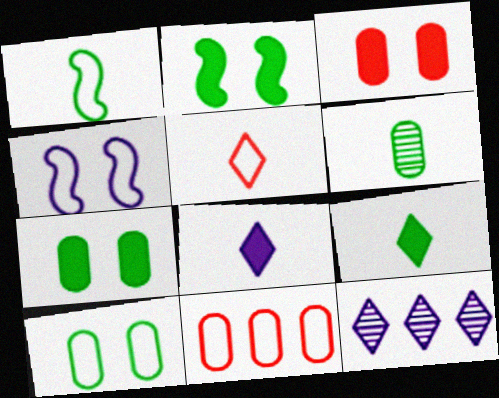[[1, 3, 12], 
[1, 6, 9]]